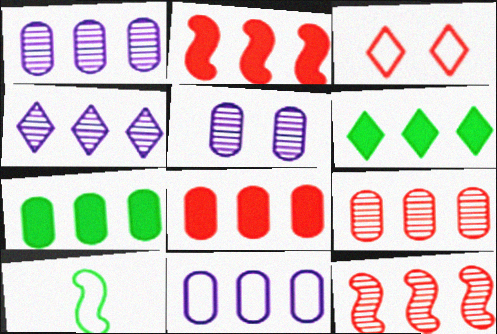[[3, 10, 11], 
[6, 11, 12], 
[7, 9, 11]]